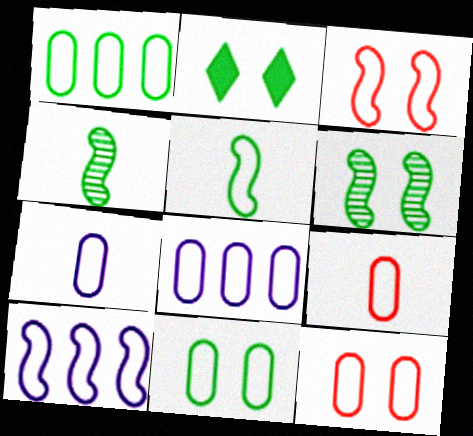[[1, 2, 4], 
[1, 7, 12], 
[2, 6, 11], 
[3, 5, 10], 
[8, 9, 11]]